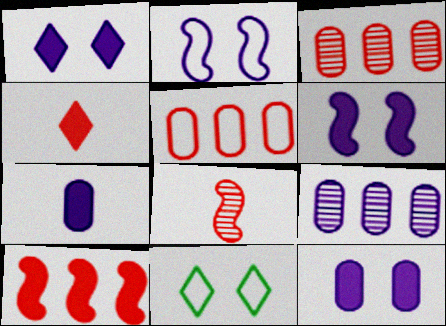[[1, 6, 12]]